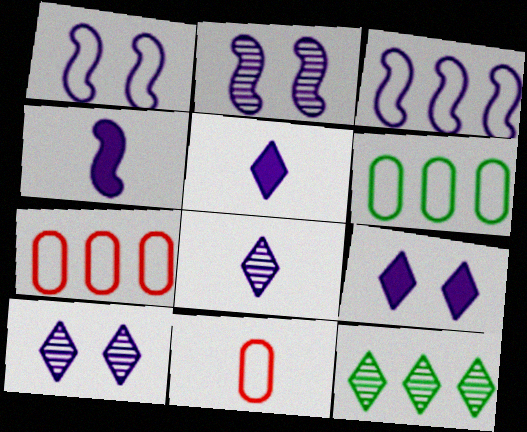[[2, 3, 4]]